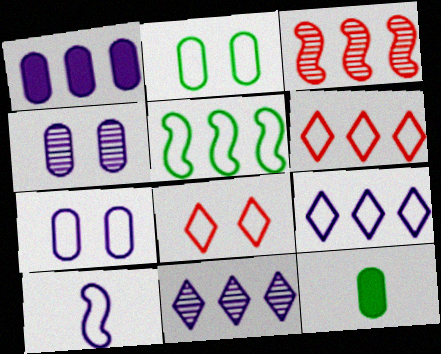[[2, 6, 10], 
[7, 9, 10]]